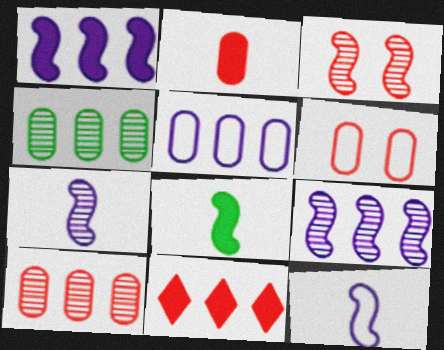[[2, 6, 10]]